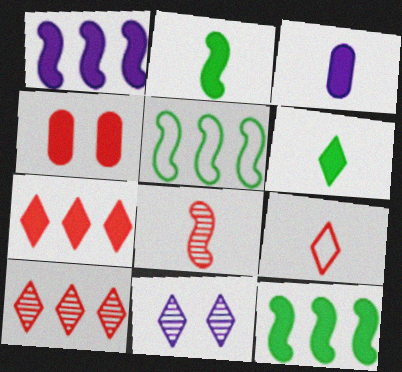[[1, 4, 6]]